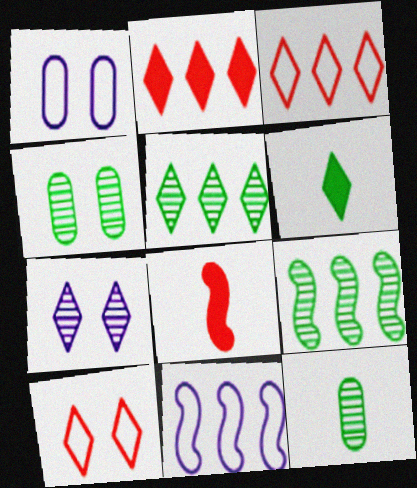[[1, 5, 8], 
[3, 6, 7]]